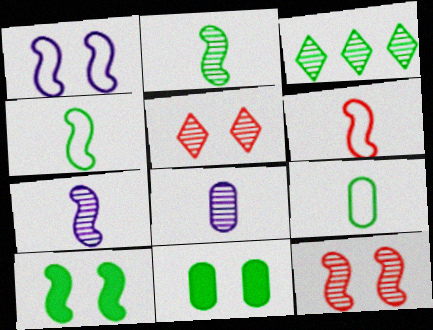[[1, 5, 11], 
[1, 10, 12], 
[3, 4, 11], 
[3, 8, 12], 
[3, 9, 10]]